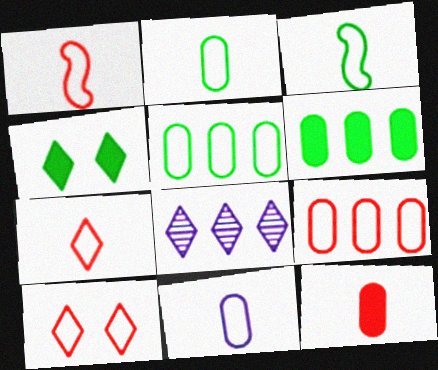[[1, 9, 10], 
[3, 7, 11], 
[4, 7, 8]]